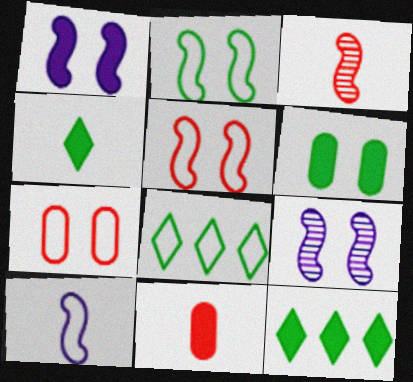[[1, 11, 12], 
[7, 8, 10], 
[8, 9, 11]]